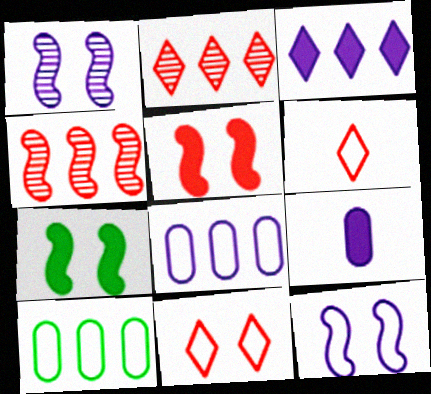[[3, 4, 10], 
[6, 10, 12]]